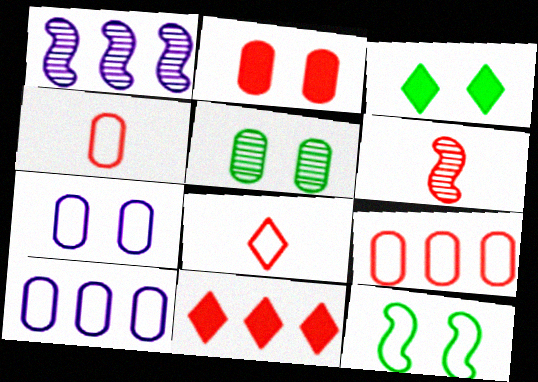[[1, 3, 4], 
[2, 5, 7], 
[3, 5, 12], 
[3, 6, 10], 
[8, 10, 12]]